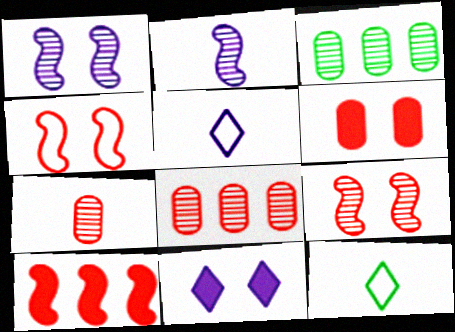[]